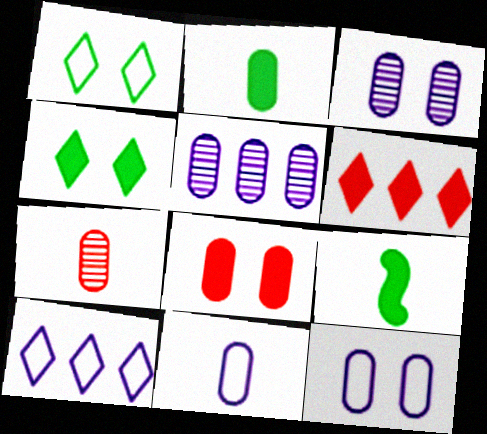[[2, 7, 11]]